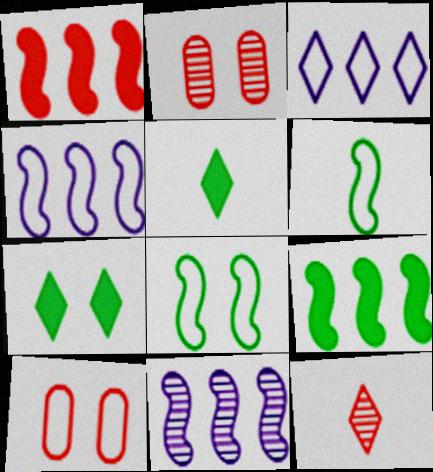[[1, 10, 12], 
[2, 4, 5], 
[3, 6, 10], 
[3, 7, 12], 
[5, 10, 11]]